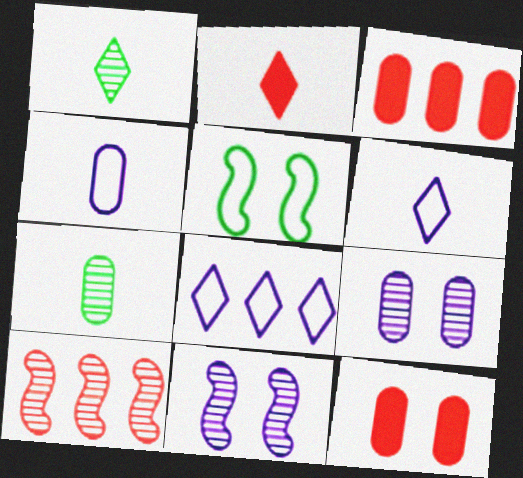[[1, 2, 6], 
[1, 9, 10]]